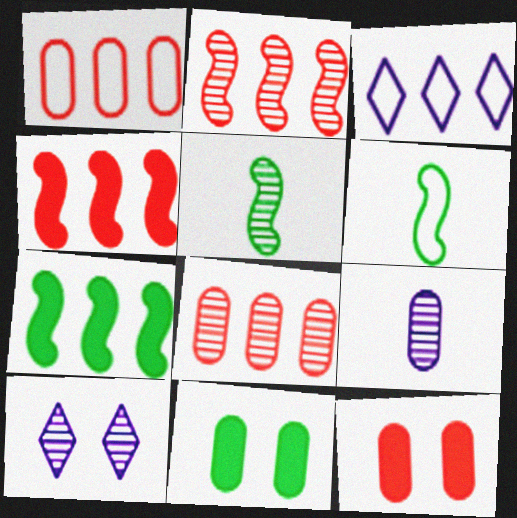[[1, 9, 11], 
[3, 5, 12], 
[3, 7, 8], 
[5, 8, 10]]